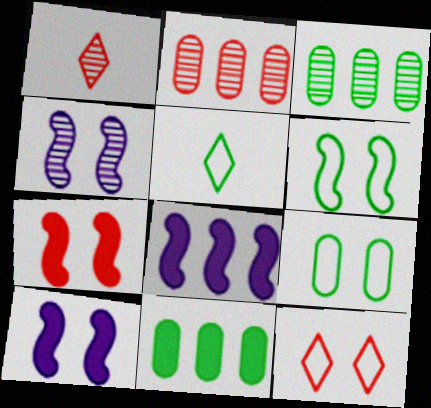[[1, 3, 4], 
[1, 8, 9], 
[2, 5, 10], 
[4, 6, 7]]